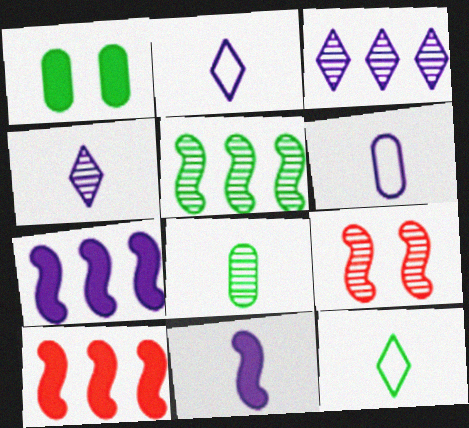[[1, 5, 12], 
[3, 8, 9], 
[4, 6, 11]]